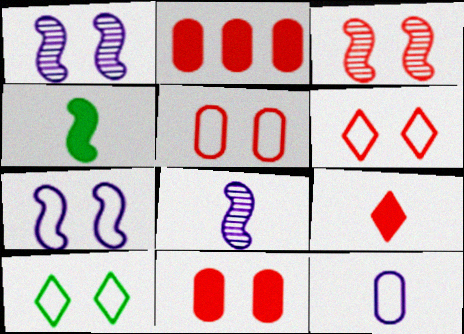[[1, 10, 11], 
[2, 8, 10], 
[3, 6, 11], 
[5, 7, 10]]